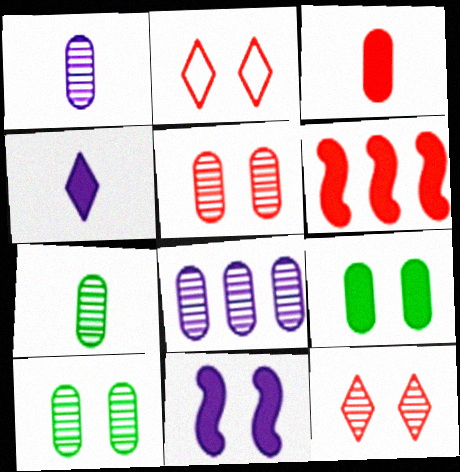[[2, 10, 11], 
[4, 6, 9], 
[5, 7, 8]]